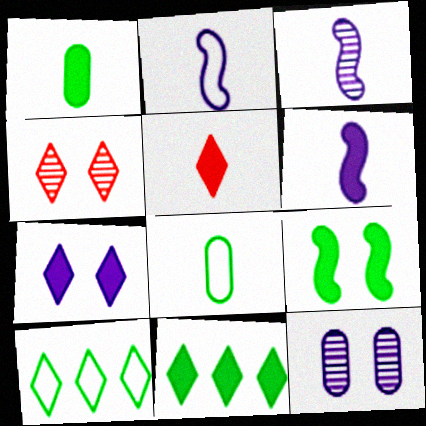[[1, 5, 6], 
[1, 9, 11], 
[2, 3, 6], 
[3, 5, 8], 
[5, 7, 11]]